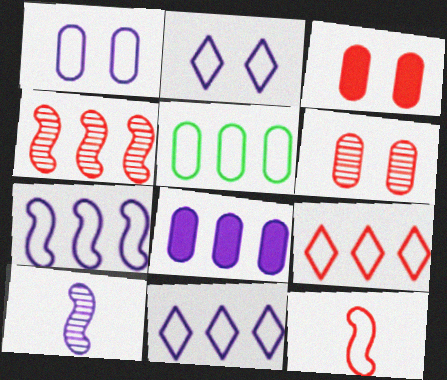[[2, 5, 12], 
[2, 8, 10], 
[5, 7, 9]]